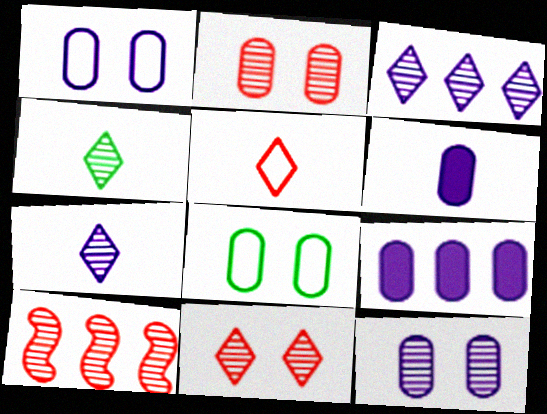[[3, 4, 11], 
[4, 10, 12]]